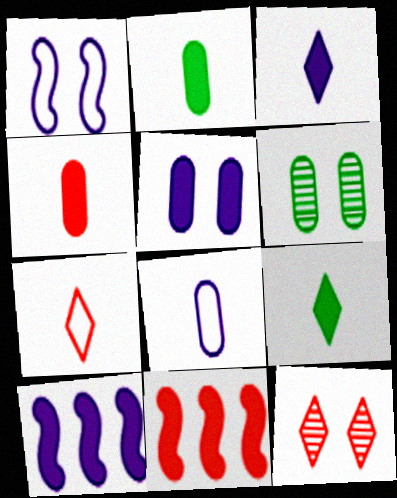[[3, 5, 10], 
[5, 9, 11], 
[6, 7, 10]]